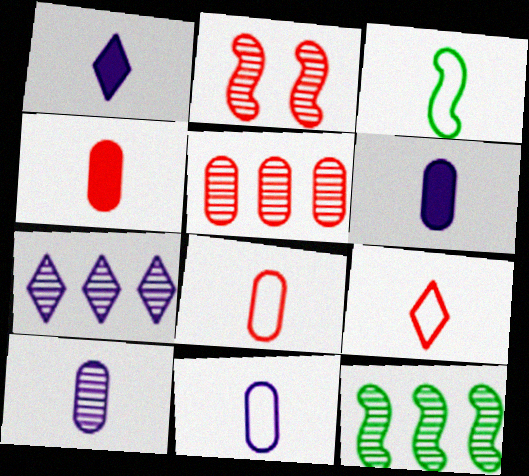[[3, 9, 11], 
[5, 7, 12], 
[6, 10, 11]]